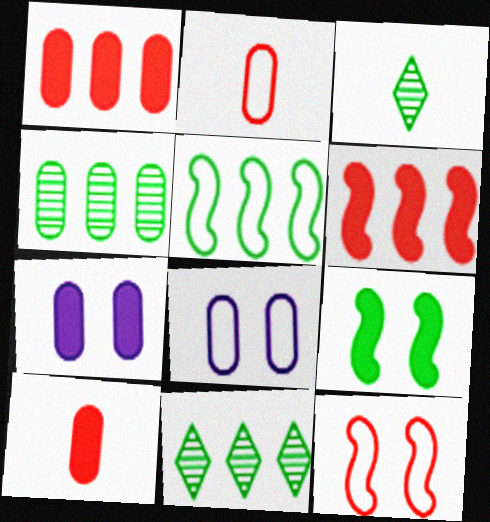[[2, 4, 7], 
[3, 6, 8], 
[4, 8, 10]]